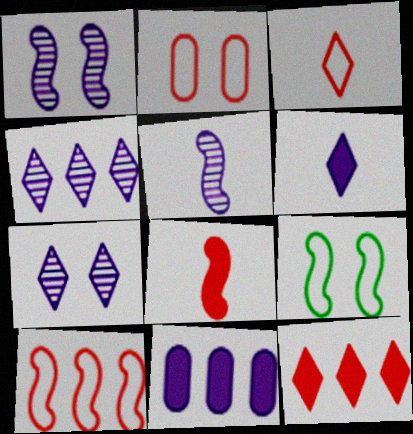[[2, 3, 10]]